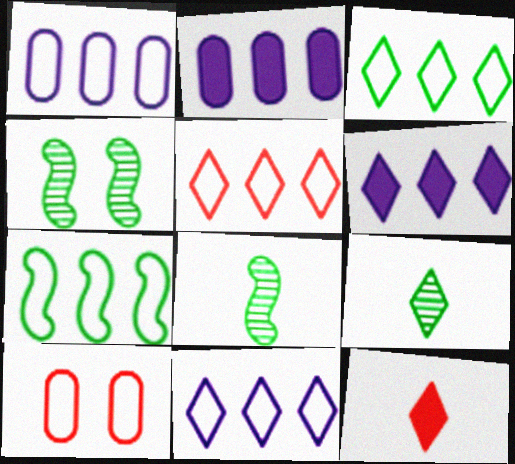[[1, 4, 12], 
[1, 5, 7], 
[3, 5, 11], 
[6, 8, 10]]